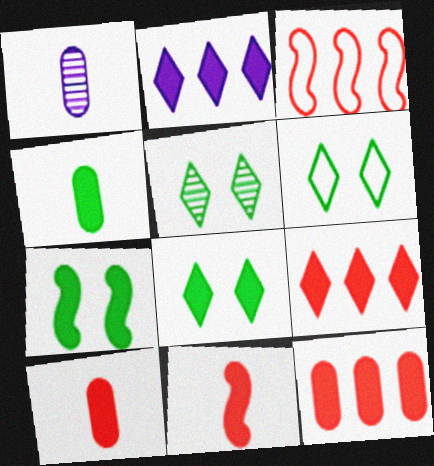[[1, 3, 8], 
[2, 7, 10], 
[5, 6, 8]]